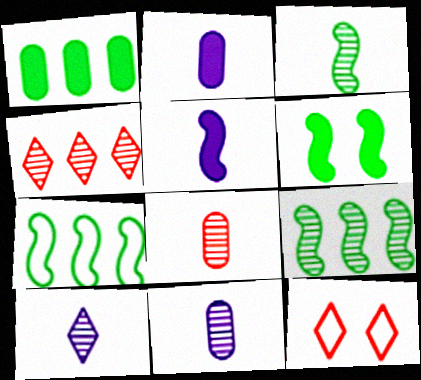[[2, 9, 12], 
[3, 6, 7], 
[3, 8, 10]]